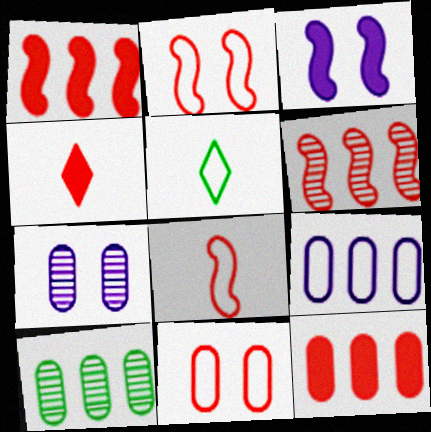[[1, 5, 7], 
[2, 5, 9], 
[4, 6, 11], 
[9, 10, 12]]